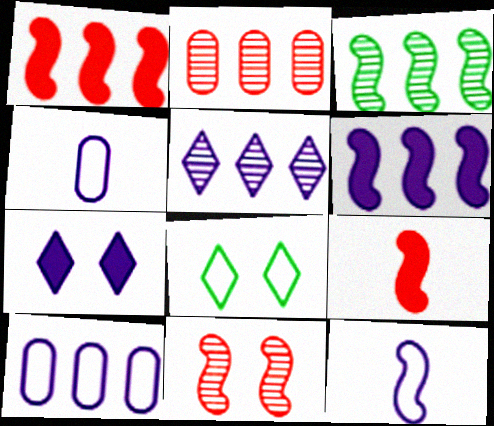[[2, 3, 5], 
[5, 6, 10]]